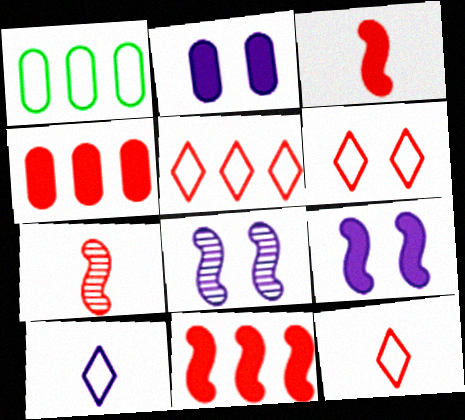[[4, 6, 7], 
[5, 6, 12]]